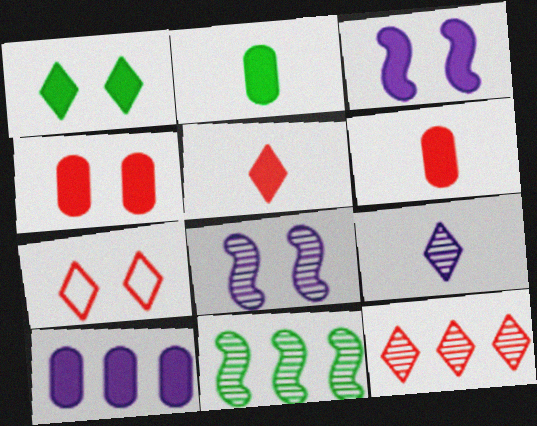[[1, 3, 4], 
[2, 4, 10], 
[5, 7, 12]]